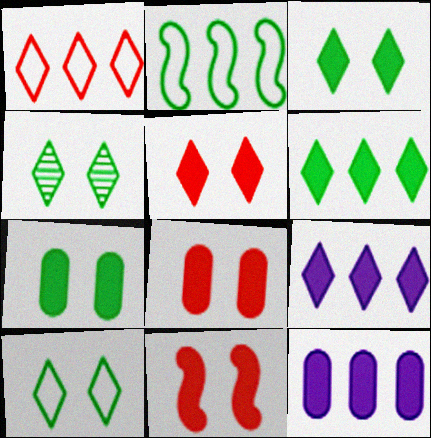[[3, 4, 10], 
[5, 8, 11]]